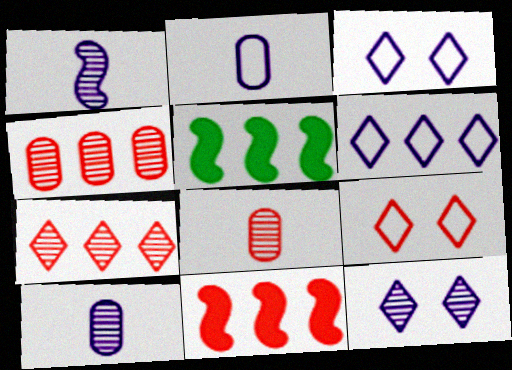[[3, 5, 8], 
[4, 5, 6], 
[5, 9, 10], 
[8, 9, 11]]